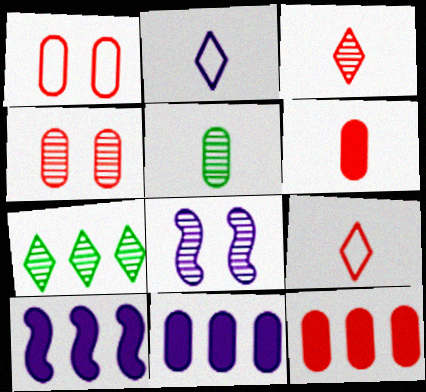[[1, 5, 11], 
[2, 8, 11]]